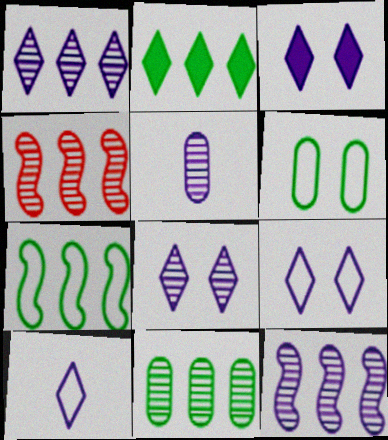[[1, 3, 10], 
[1, 4, 11], 
[2, 7, 11], 
[3, 8, 9], 
[5, 8, 12]]